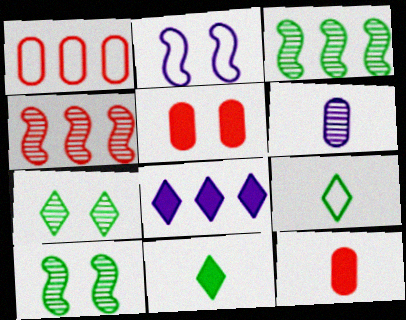[[1, 2, 9], 
[1, 3, 8], 
[2, 5, 7], 
[2, 6, 8], 
[4, 6, 7]]